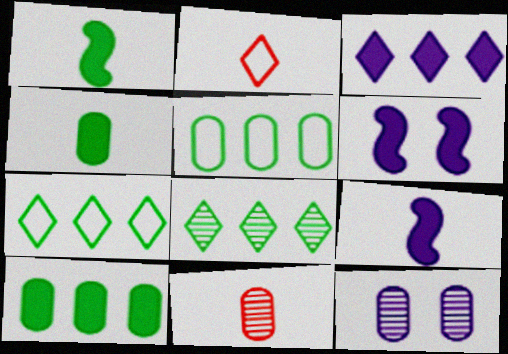[[6, 7, 11]]